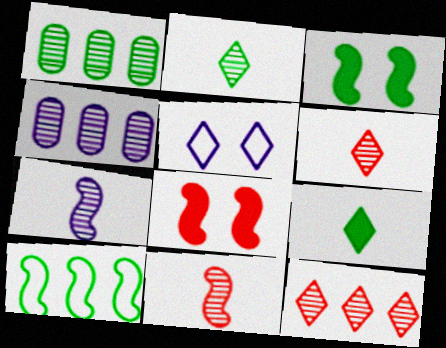[[5, 9, 12], 
[7, 8, 10]]